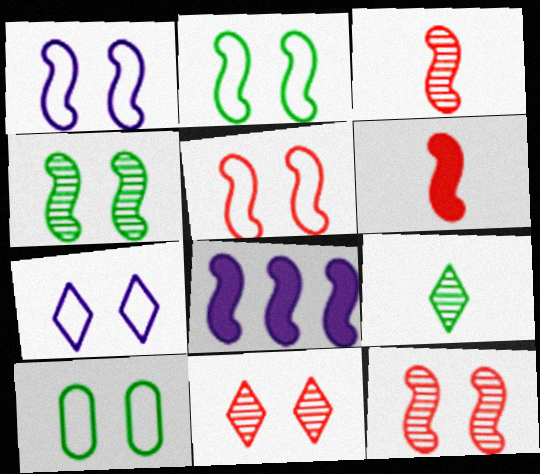[[1, 2, 5], 
[2, 3, 8], 
[5, 7, 10]]